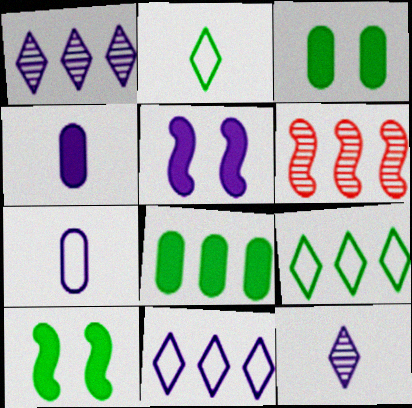[[1, 5, 7], 
[6, 8, 11]]